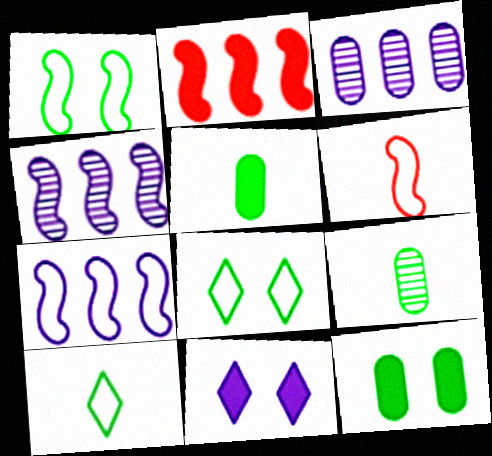[[1, 6, 7], 
[2, 5, 11]]